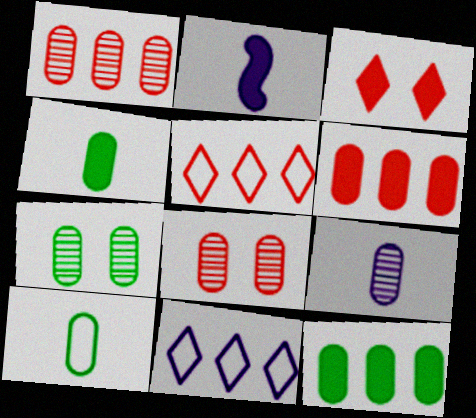[[1, 7, 9], 
[2, 3, 12], 
[2, 5, 7], 
[7, 10, 12]]